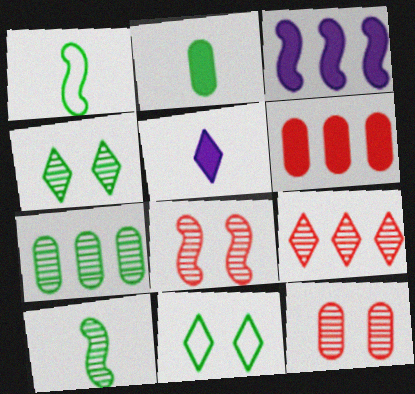[[1, 3, 8], 
[4, 7, 10], 
[5, 9, 11]]